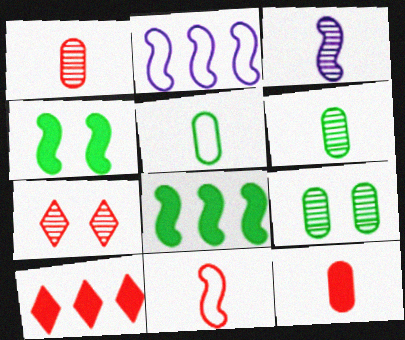[]